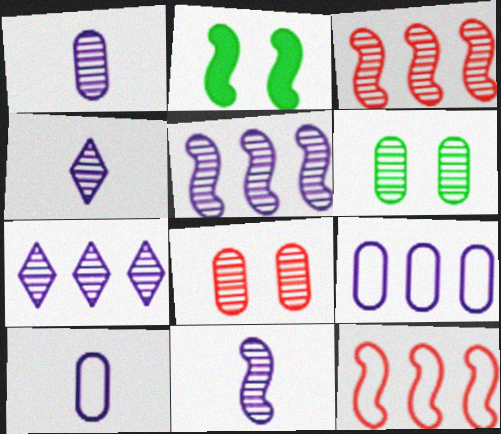[[1, 4, 11], 
[2, 11, 12], 
[3, 4, 6]]